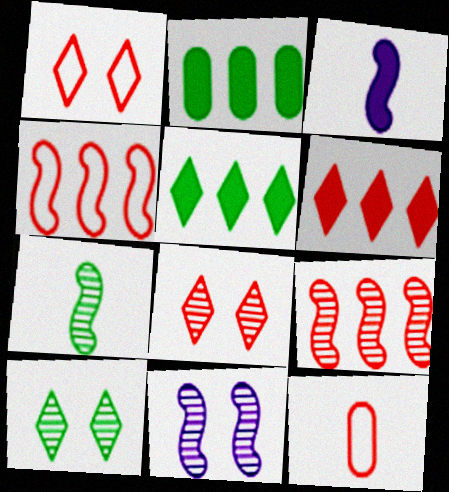[[1, 4, 12], 
[5, 11, 12], 
[7, 9, 11]]